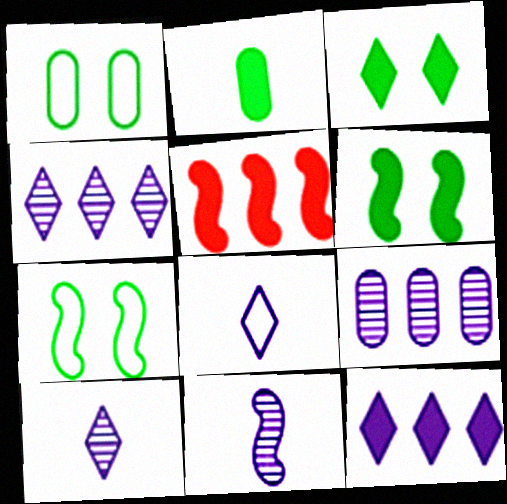[[1, 5, 10], 
[5, 7, 11]]